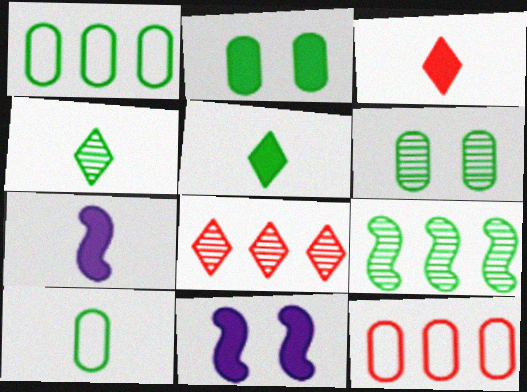[[4, 6, 9], 
[4, 11, 12], 
[8, 10, 11]]